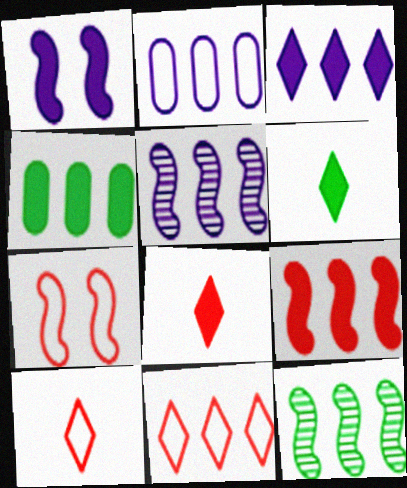[[1, 4, 8], 
[2, 3, 5], 
[3, 4, 9], 
[4, 5, 11]]